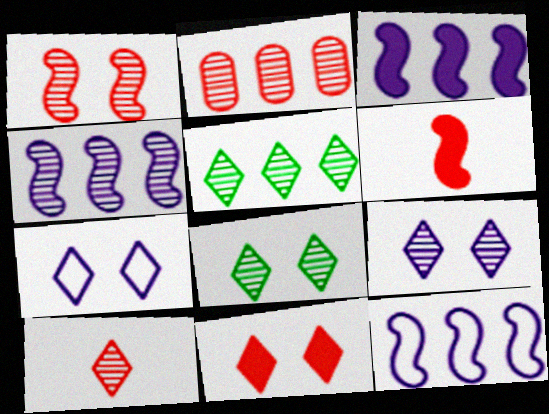[[1, 2, 10], 
[2, 4, 5], 
[3, 4, 12], 
[5, 9, 10], 
[7, 8, 11]]